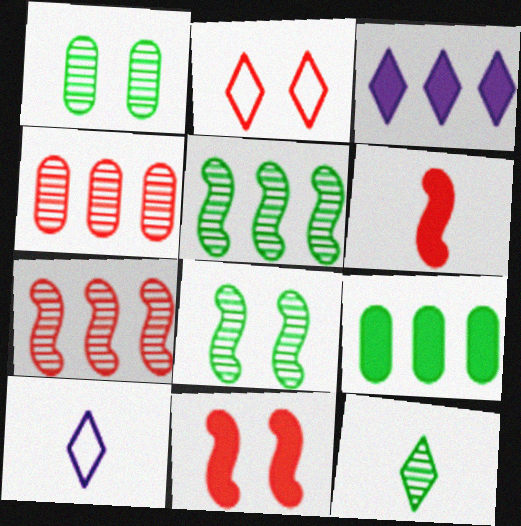[[1, 5, 12], 
[2, 3, 12], 
[2, 4, 6]]